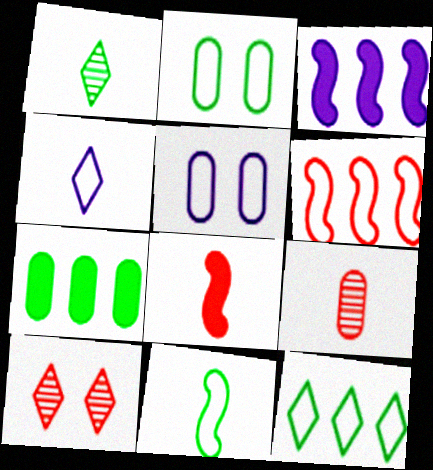[[2, 4, 6], 
[2, 11, 12], 
[5, 7, 9]]